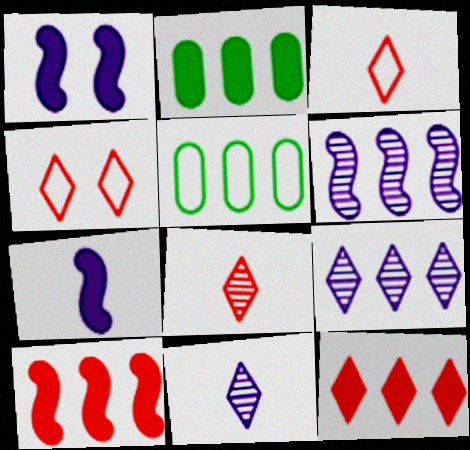[[1, 5, 8], 
[4, 8, 12], 
[5, 6, 12], 
[5, 9, 10]]